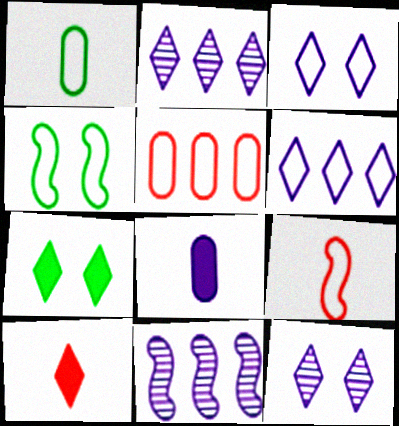[[3, 8, 11]]